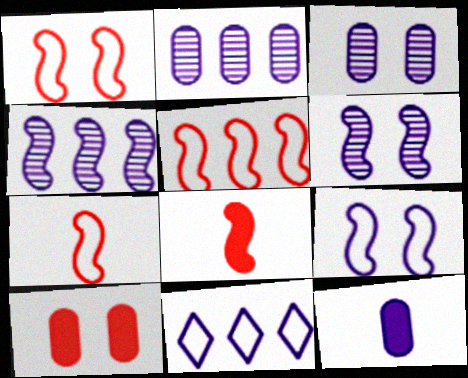[[1, 5, 7], 
[6, 11, 12]]